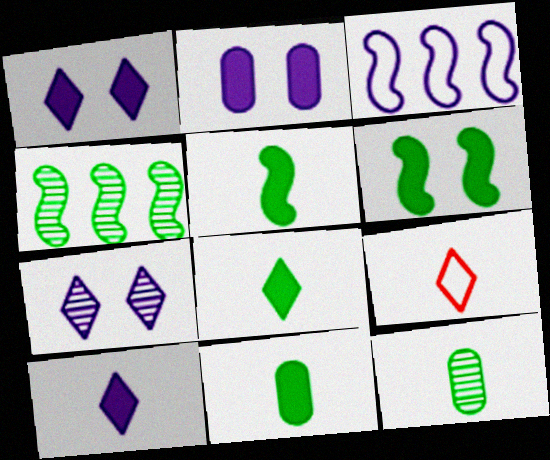[[2, 4, 9], 
[5, 8, 11]]